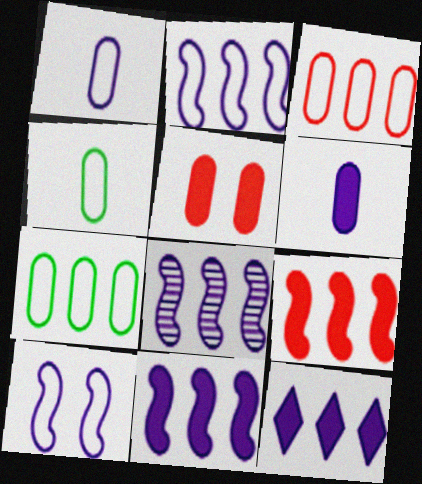[[2, 8, 11]]